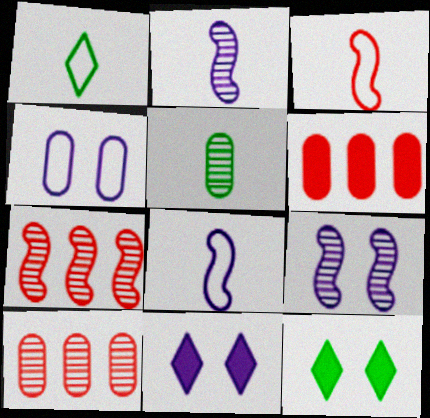[[1, 6, 9], 
[4, 5, 6], 
[4, 9, 11], 
[8, 10, 12]]